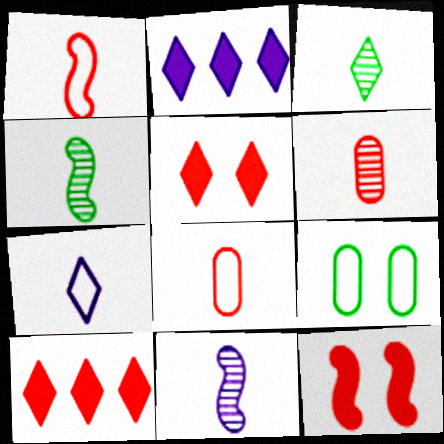[[3, 6, 11], 
[9, 10, 11]]